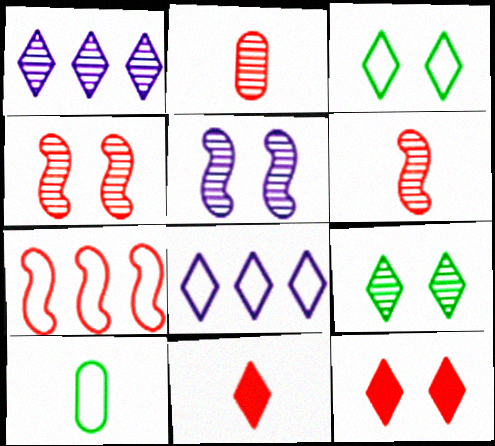[[1, 3, 11], 
[2, 7, 12], 
[8, 9, 11]]